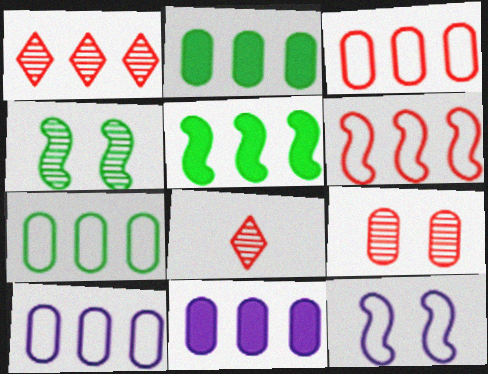[[1, 5, 10], 
[2, 8, 12], 
[3, 7, 10]]